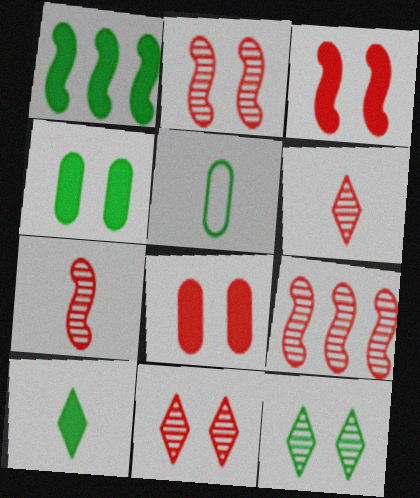[[1, 4, 10], 
[1, 5, 12], 
[2, 7, 9]]